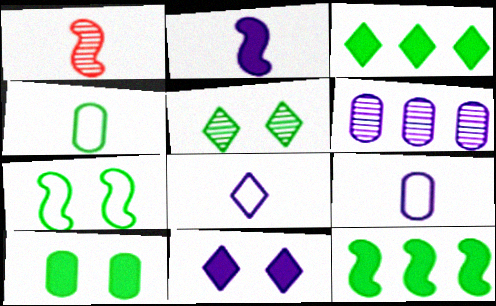[[1, 5, 6], 
[4, 5, 12], 
[5, 7, 10]]